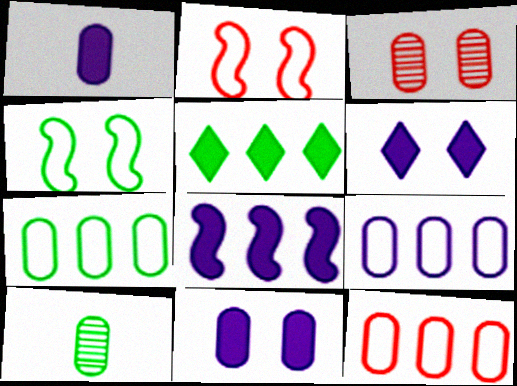[[1, 3, 7], 
[1, 6, 8], 
[3, 4, 6], 
[4, 5, 10], 
[7, 9, 12], 
[10, 11, 12]]